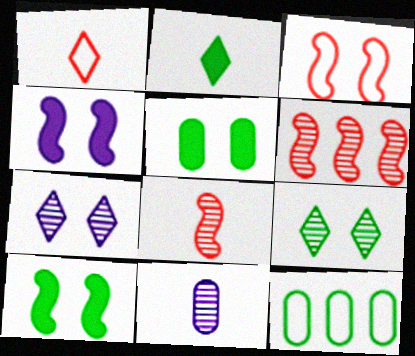[[3, 5, 7], 
[6, 9, 11]]